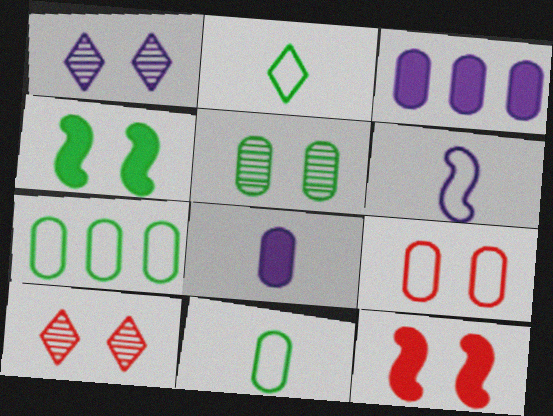[[1, 3, 6], 
[1, 4, 9], 
[9, 10, 12]]